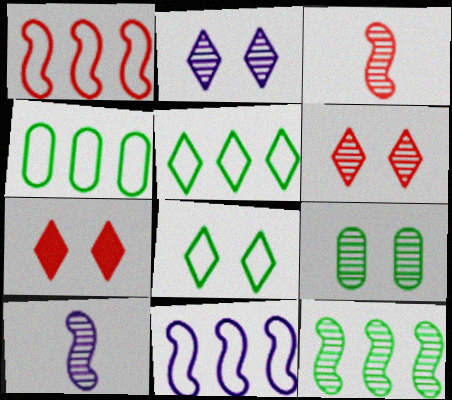[[2, 7, 8], 
[4, 7, 10]]